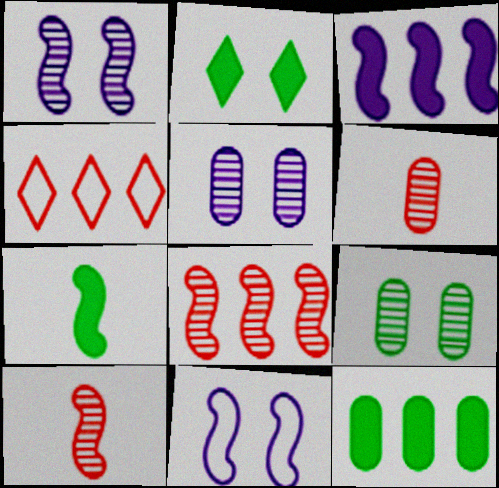[[2, 7, 12], 
[4, 5, 7], 
[7, 8, 11]]